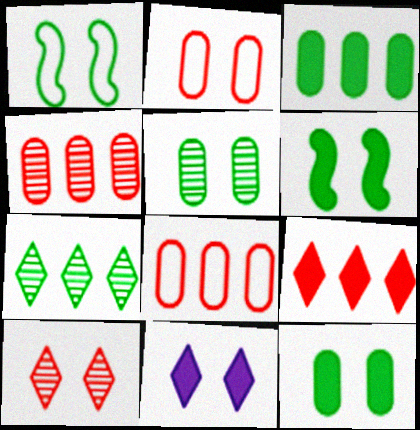[]